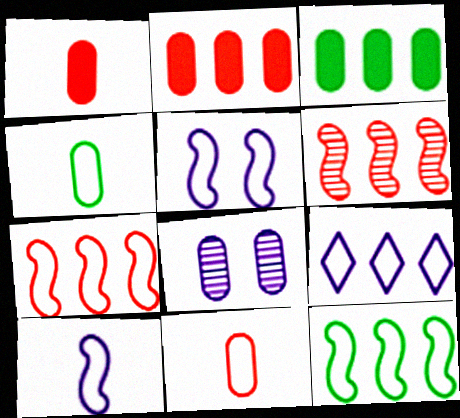[[2, 4, 8], 
[3, 6, 9], 
[3, 8, 11]]